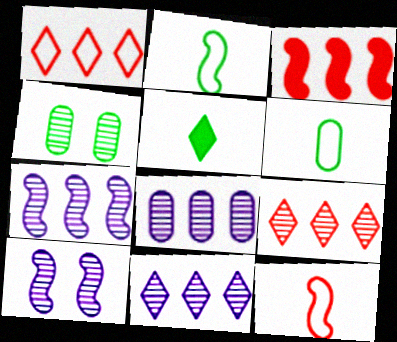[[2, 3, 10], 
[7, 8, 11]]